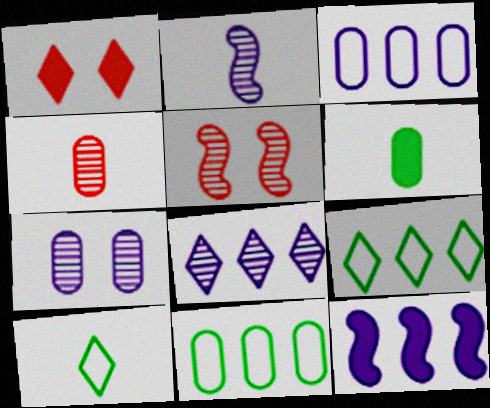[[1, 2, 11], 
[1, 6, 12], 
[1, 8, 10], 
[2, 7, 8], 
[3, 8, 12]]